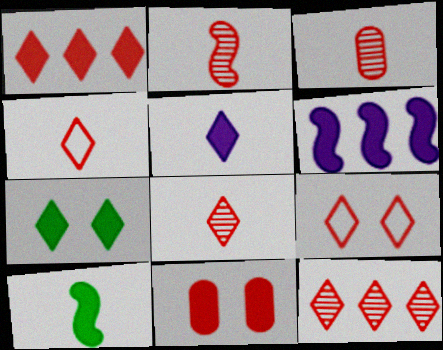[[1, 5, 7], 
[1, 8, 9], 
[2, 3, 8]]